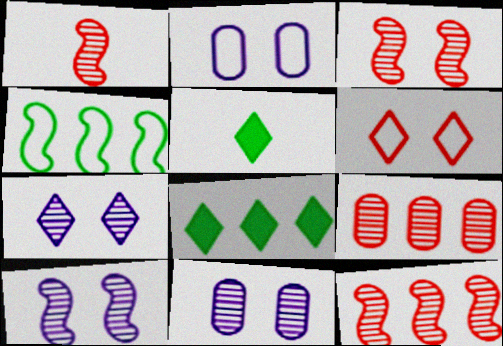[[1, 2, 8], 
[1, 3, 12], 
[2, 5, 12], 
[7, 10, 11]]